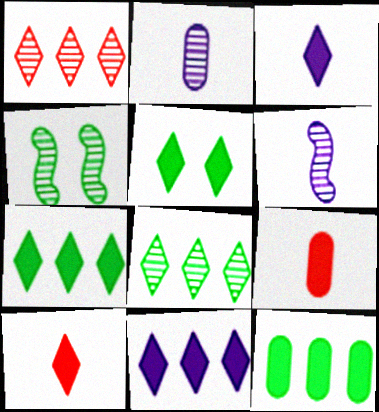[[1, 2, 4], 
[5, 10, 11]]